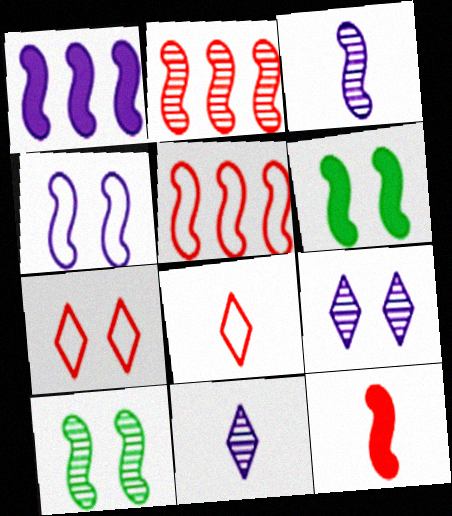[[1, 3, 4], 
[1, 6, 12], 
[2, 3, 10], 
[3, 5, 6]]